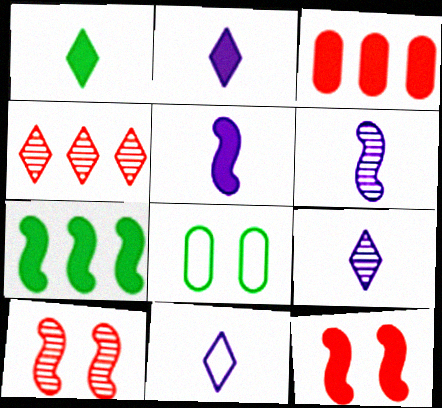[[2, 9, 11], 
[4, 5, 8], 
[5, 7, 12]]